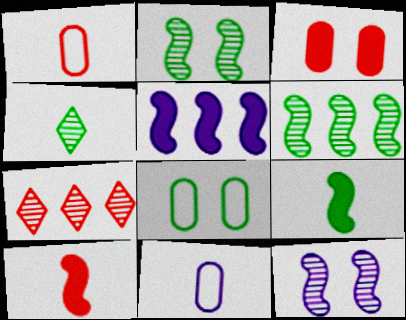[[4, 10, 11]]